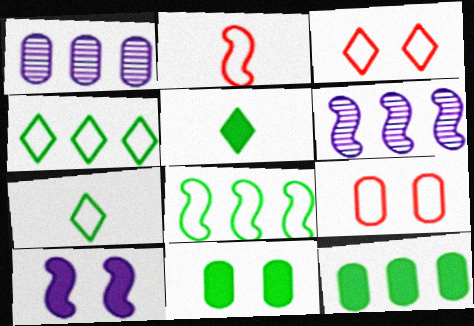[[5, 6, 9]]